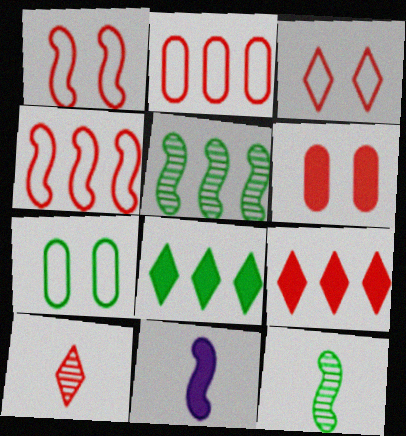[[1, 5, 11], 
[3, 9, 10], 
[4, 6, 10], 
[6, 8, 11], 
[7, 8, 12]]